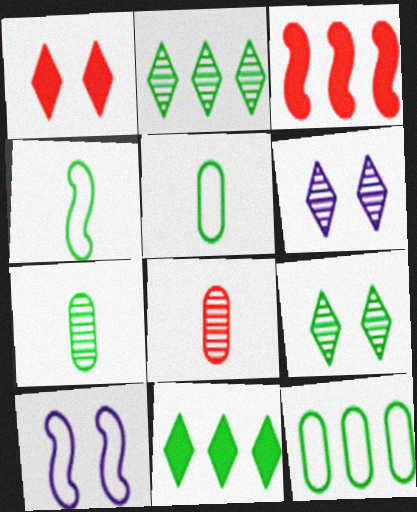[[3, 5, 6], 
[8, 10, 11]]